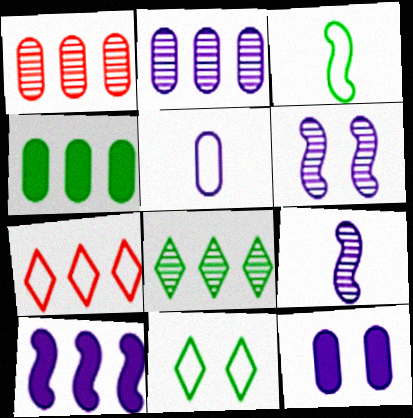[[2, 5, 12]]